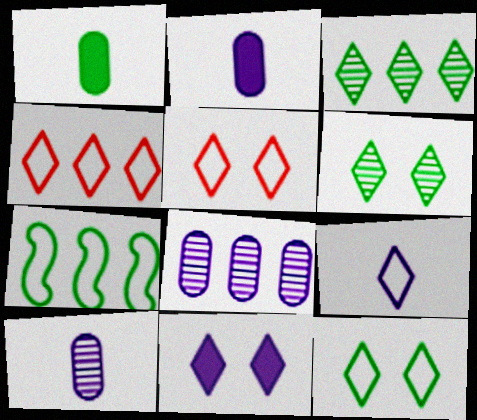[[1, 6, 7], 
[4, 9, 12], 
[5, 6, 11]]